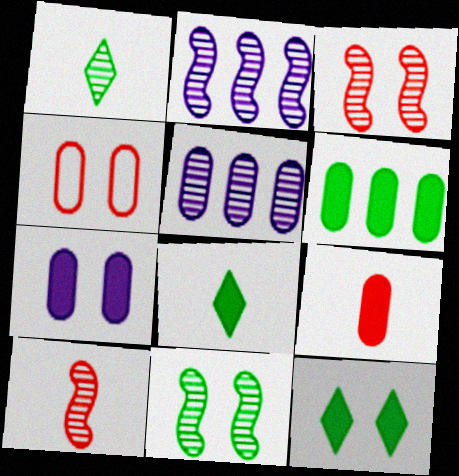[[1, 3, 5], 
[2, 4, 8], 
[2, 10, 11], 
[6, 7, 9]]